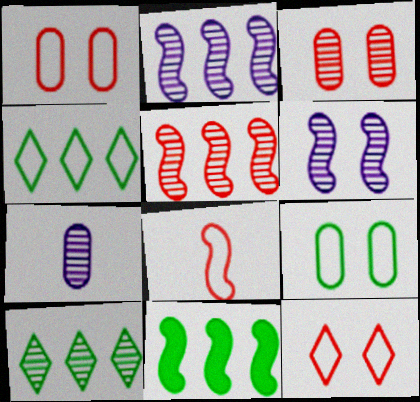[[6, 8, 11], 
[7, 11, 12]]